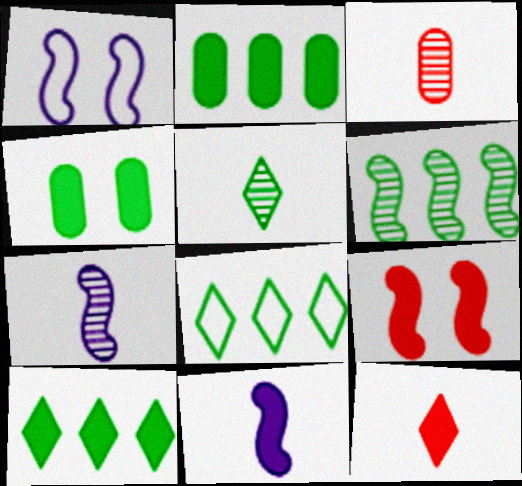[[1, 3, 10], 
[2, 6, 8], 
[3, 5, 7]]